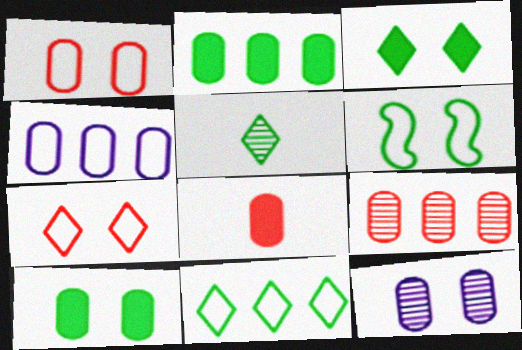[[1, 8, 9], 
[1, 10, 12], 
[2, 4, 9], 
[2, 5, 6], 
[3, 5, 11]]